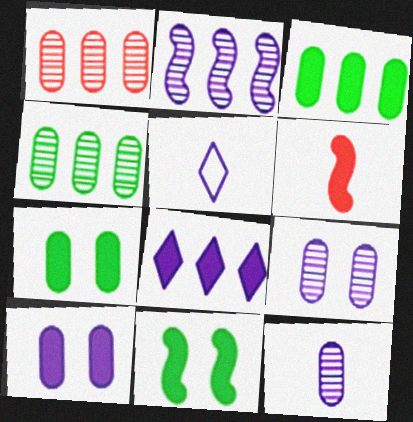[[1, 5, 11], 
[2, 5, 10], 
[6, 7, 8]]